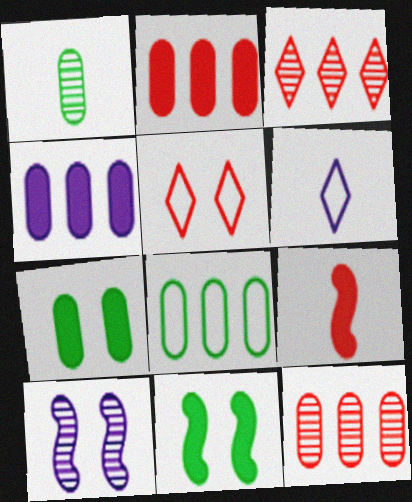[[1, 3, 10], 
[1, 6, 9], 
[1, 7, 8], 
[4, 6, 10], 
[4, 8, 12], 
[5, 7, 10], 
[5, 9, 12], 
[6, 11, 12]]